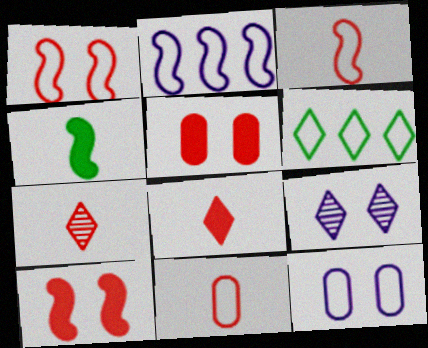[[3, 6, 12], 
[6, 8, 9]]